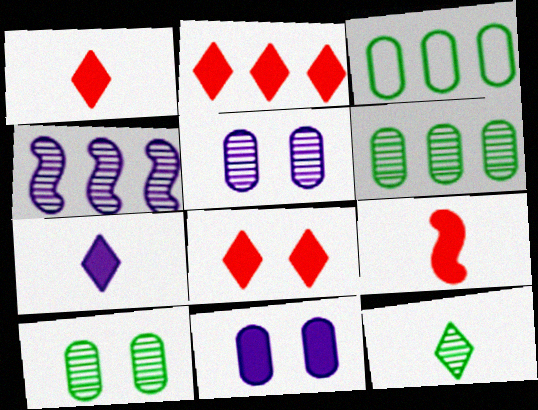[[1, 2, 8], 
[2, 3, 4]]